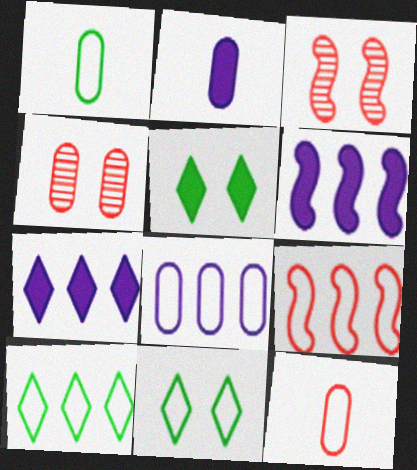[[1, 3, 7], 
[2, 3, 10], 
[8, 9, 10]]